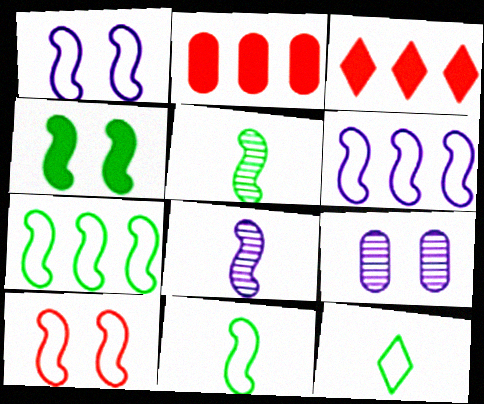[[3, 9, 11], 
[4, 5, 7], 
[6, 10, 11]]